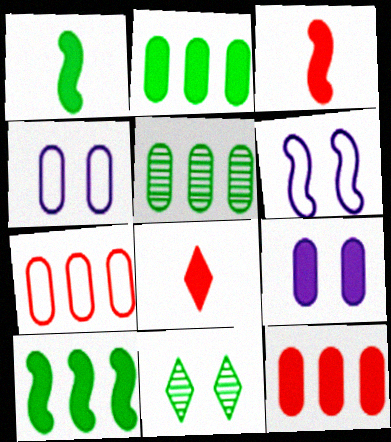[[5, 6, 8], 
[8, 9, 10]]